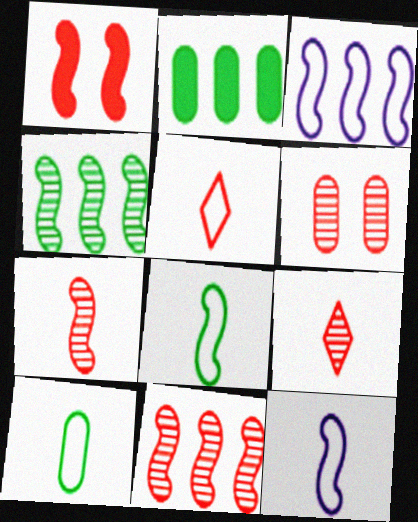[[1, 4, 12], 
[5, 10, 12], 
[6, 9, 11]]